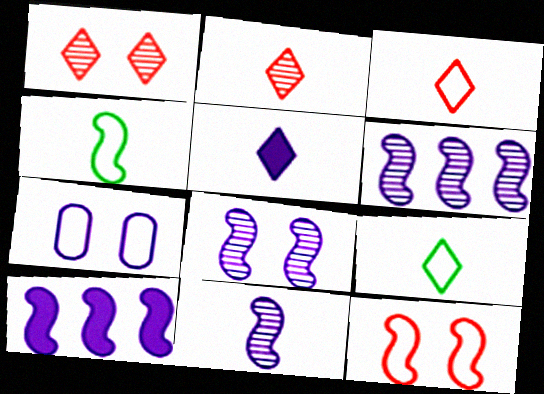[[2, 5, 9], 
[5, 6, 7], 
[6, 8, 11]]